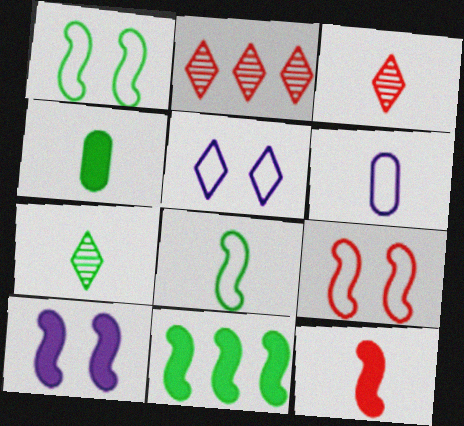[[4, 7, 8], 
[6, 7, 12], 
[10, 11, 12]]